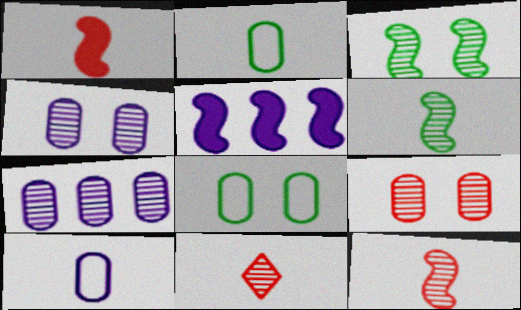[[3, 7, 11], 
[5, 8, 11]]